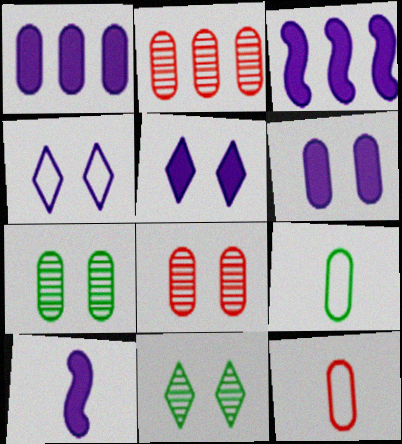[[1, 5, 10], 
[1, 7, 12], 
[1, 8, 9], 
[2, 6, 9], 
[3, 11, 12]]